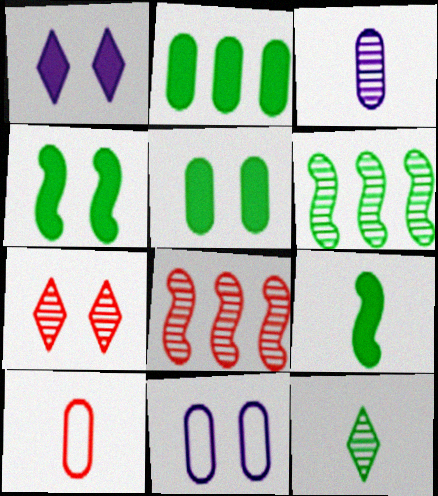[[1, 6, 10], 
[3, 6, 7], 
[4, 7, 11]]